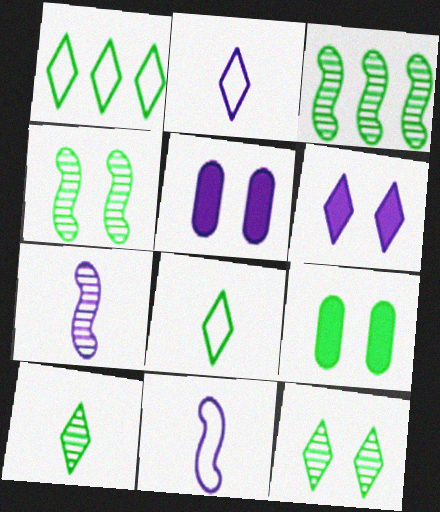[[3, 8, 9]]